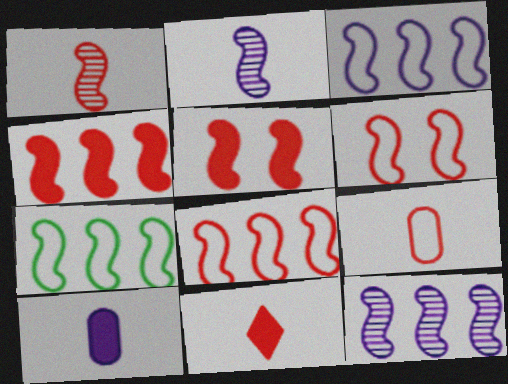[[1, 4, 6], 
[1, 5, 8], 
[1, 9, 11], 
[2, 5, 7], 
[3, 7, 8], 
[4, 7, 12]]